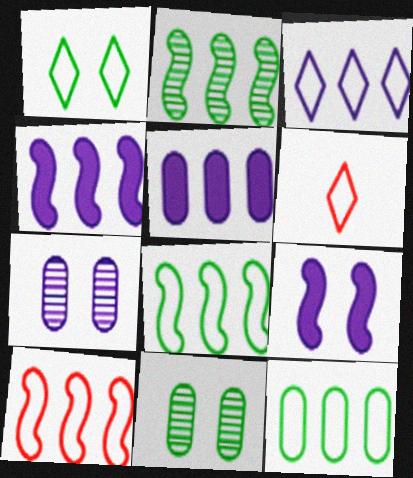[[1, 3, 6], 
[2, 4, 10], 
[3, 10, 12], 
[4, 6, 11]]